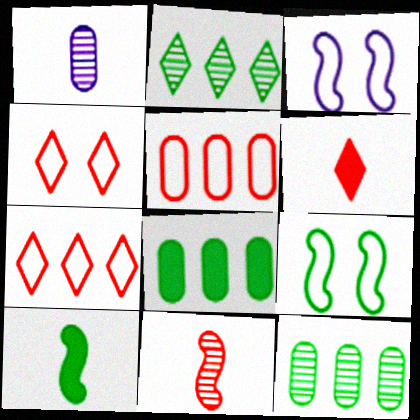[[3, 6, 12]]